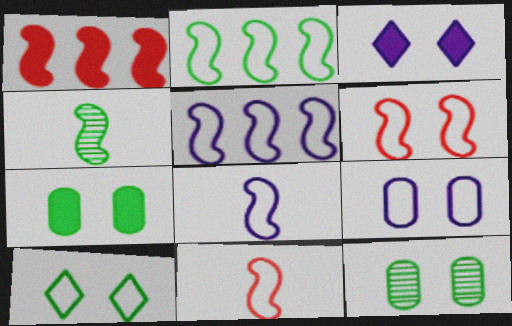[[2, 6, 8], 
[3, 6, 12], 
[6, 9, 10]]